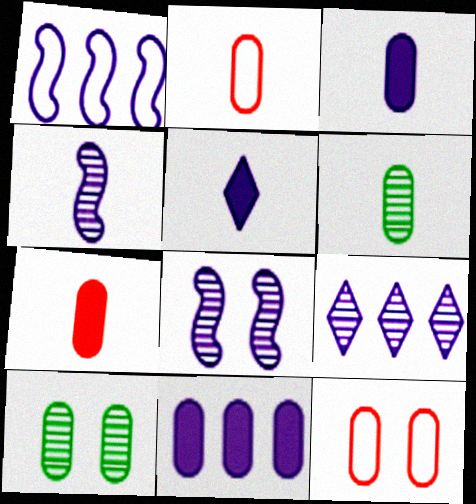[[1, 9, 11], 
[2, 3, 6], 
[2, 10, 11], 
[6, 11, 12]]